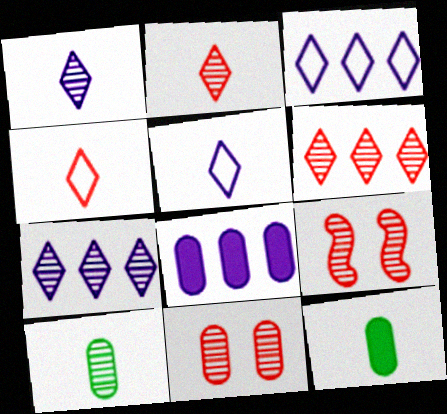[[3, 9, 12], 
[7, 9, 10]]